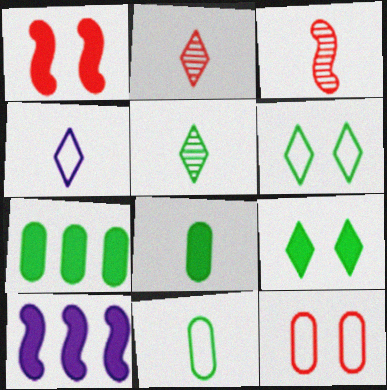[[3, 4, 8], 
[5, 10, 12]]